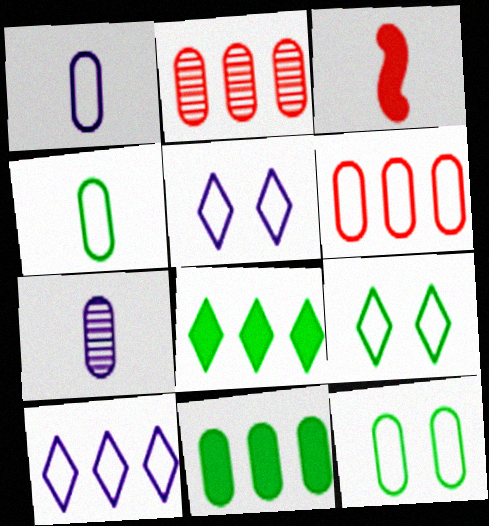[[1, 6, 12]]